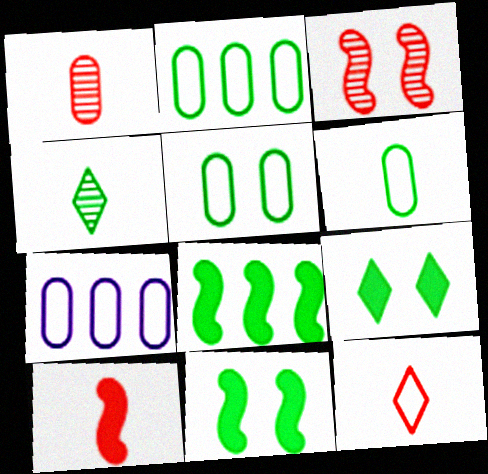[[1, 10, 12], 
[2, 4, 11], 
[2, 5, 6], 
[4, 5, 8]]